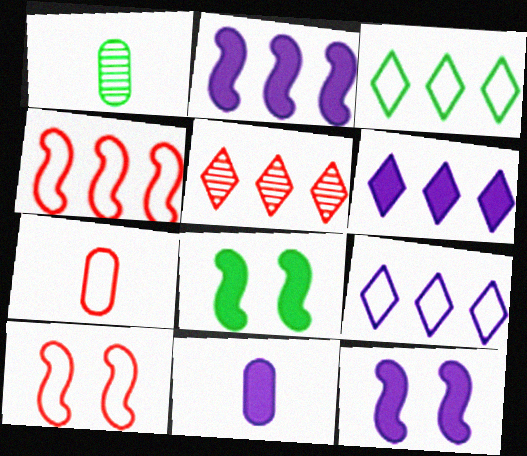[[1, 3, 8], 
[1, 6, 10], 
[1, 7, 11], 
[3, 5, 6], 
[6, 11, 12]]